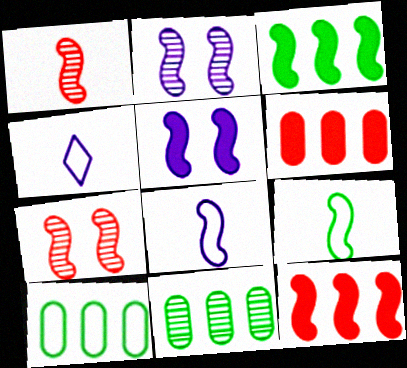[[2, 9, 12], 
[3, 7, 8]]